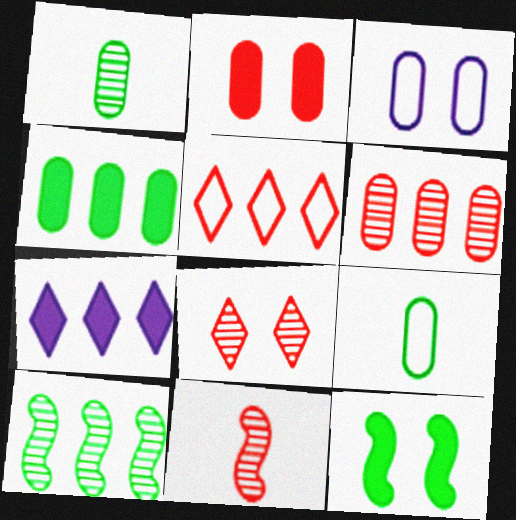[[2, 5, 11], 
[3, 8, 12], 
[6, 8, 11]]